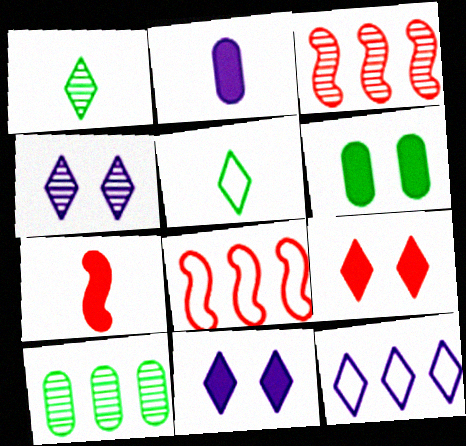[[1, 9, 12]]